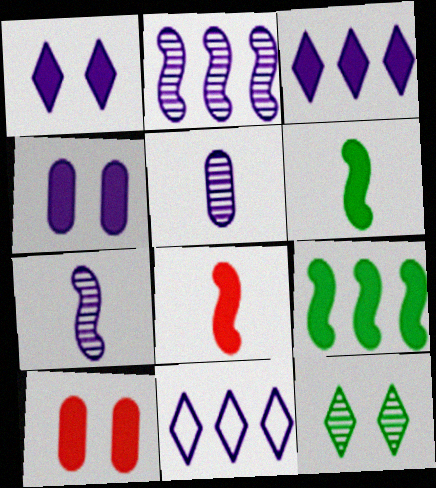[[3, 6, 10], 
[4, 7, 11]]